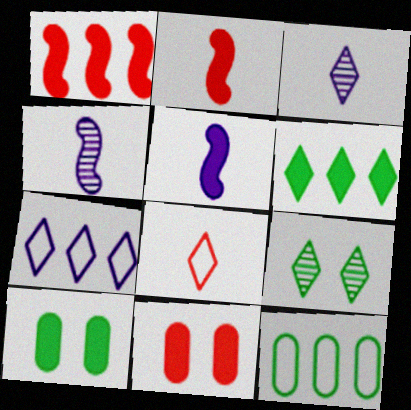[[5, 6, 11]]